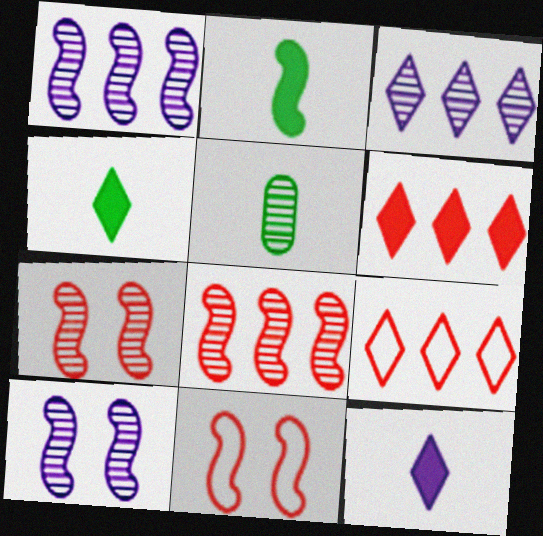[[1, 2, 11], 
[3, 5, 7]]